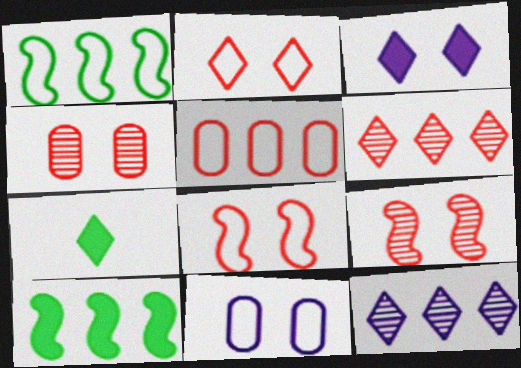[[2, 7, 12], 
[5, 10, 12]]